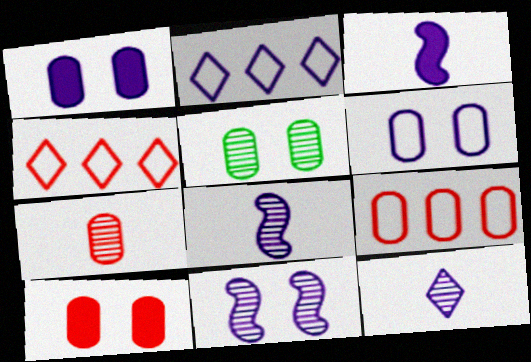[[1, 2, 8], 
[3, 4, 5], 
[5, 6, 10], 
[7, 9, 10]]